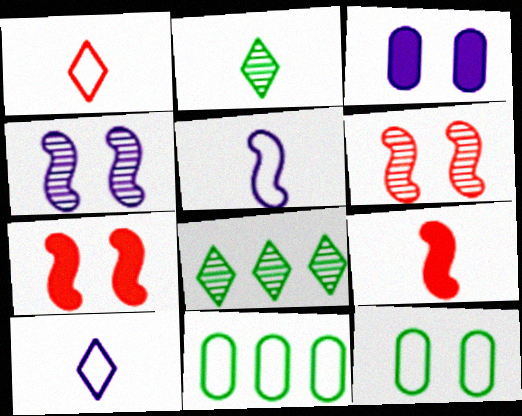[]